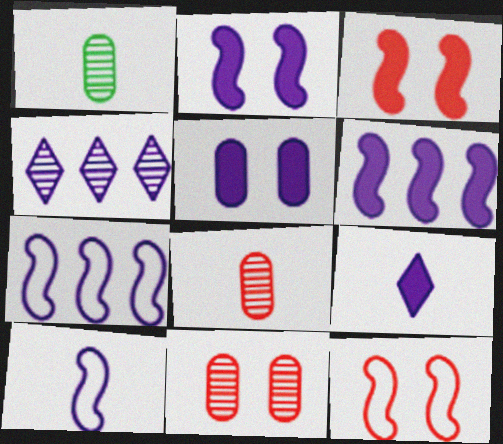[[4, 5, 10], 
[5, 6, 9]]